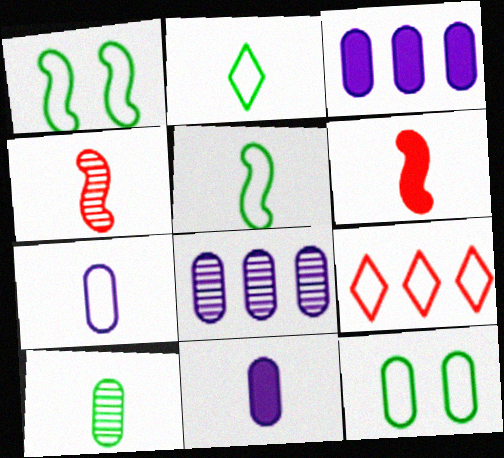[[1, 7, 9], 
[2, 4, 11]]